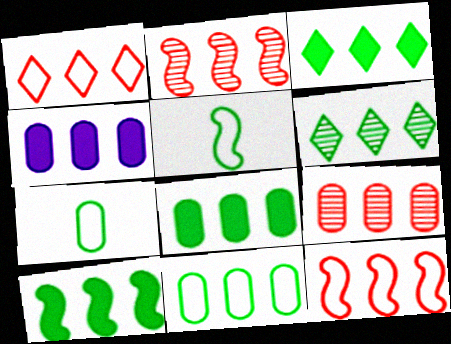[[3, 8, 10], 
[4, 6, 12], 
[4, 9, 11], 
[6, 10, 11]]